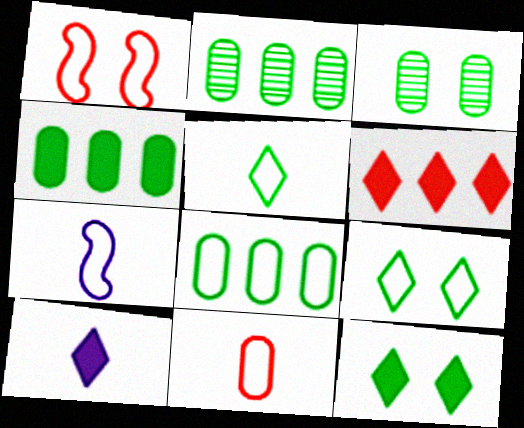[[1, 2, 10], 
[2, 4, 8], 
[3, 6, 7], 
[5, 7, 11], 
[6, 10, 12]]